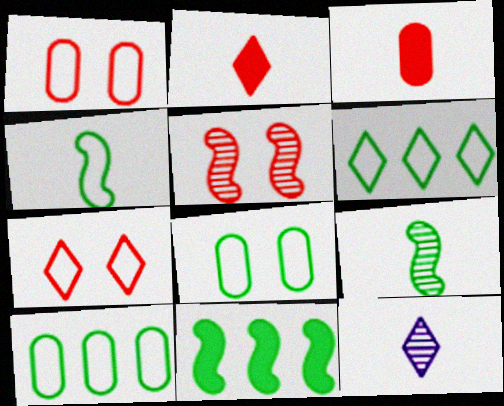[[1, 11, 12], 
[3, 4, 12], 
[4, 6, 8]]